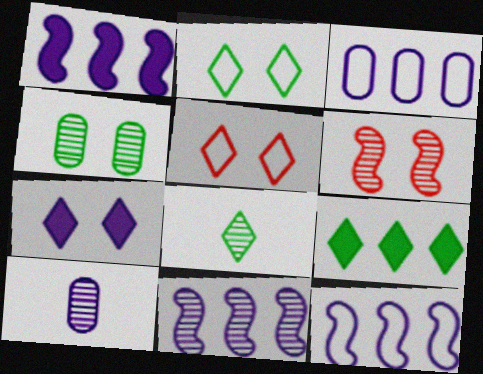[[1, 11, 12], 
[2, 8, 9], 
[7, 10, 12]]